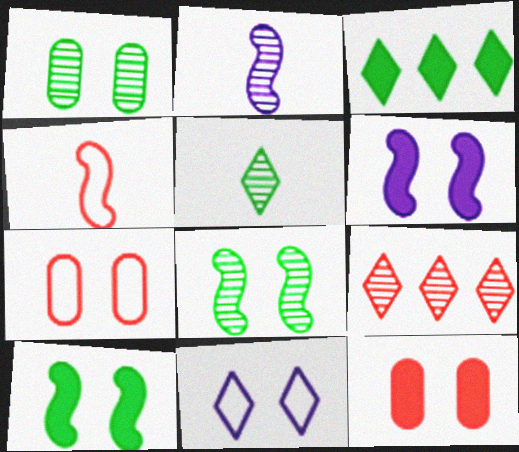[[1, 2, 9], 
[2, 3, 7], 
[4, 9, 12], 
[8, 11, 12]]